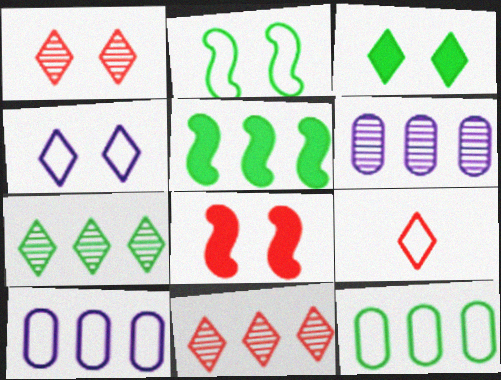[[1, 3, 4], 
[2, 9, 10], 
[5, 7, 12], 
[5, 10, 11]]